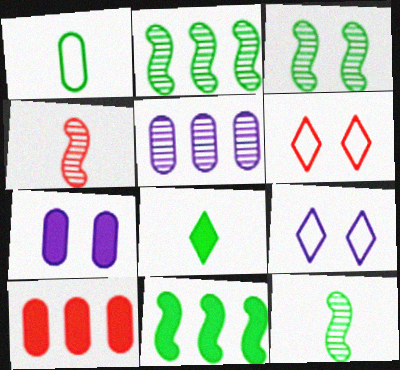[[1, 8, 12], 
[2, 3, 12], 
[3, 6, 7], 
[4, 6, 10], 
[9, 10, 12]]